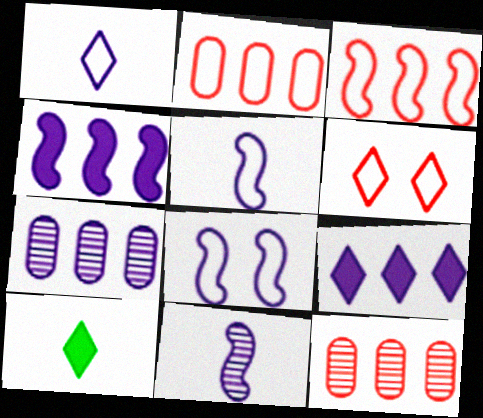[[4, 8, 11], 
[8, 10, 12]]